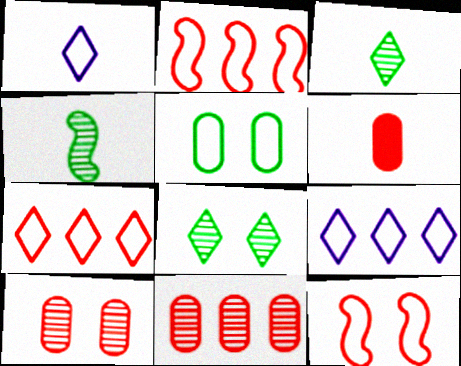[[1, 2, 5], 
[1, 4, 6]]